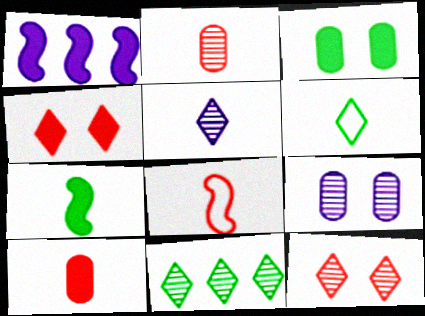[[5, 11, 12]]